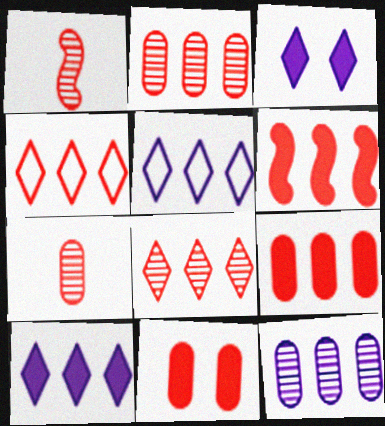[[1, 4, 11], 
[2, 4, 6]]